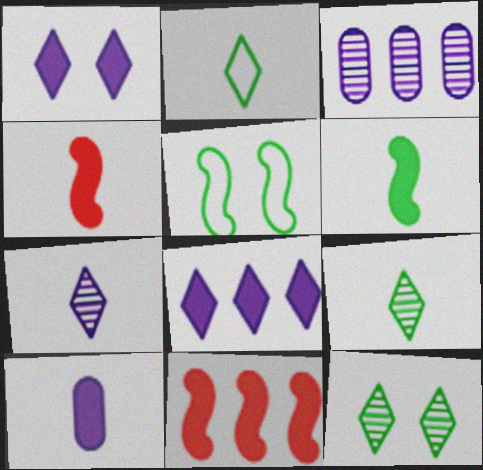[]